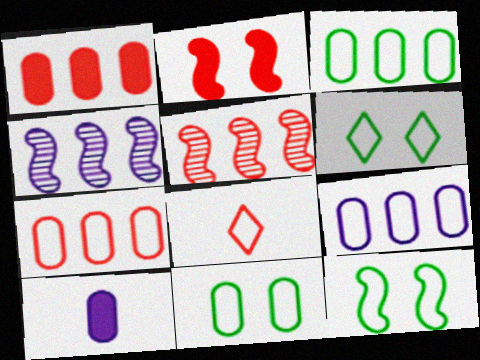[[3, 7, 9], 
[5, 6, 10], 
[6, 11, 12], 
[8, 9, 12]]